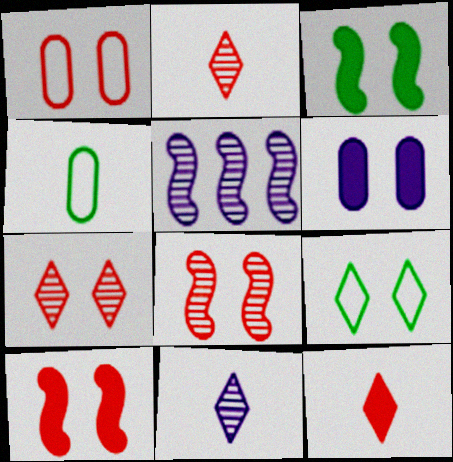[[1, 7, 10], 
[6, 8, 9]]